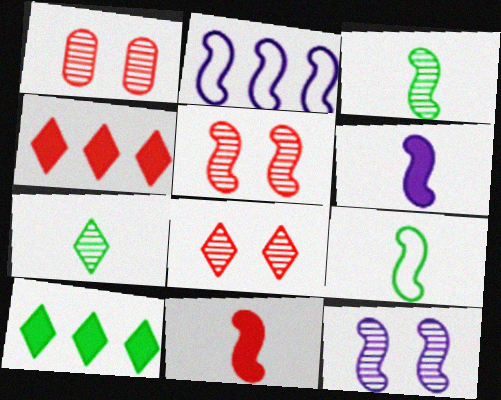[[1, 5, 8], 
[2, 6, 12]]